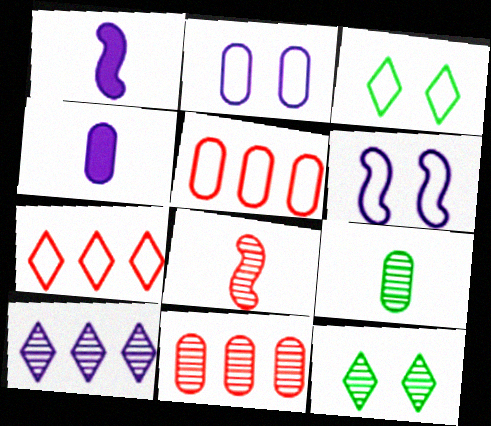[[1, 2, 10], 
[1, 3, 11], 
[1, 5, 12], 
[4, 6, 10]]